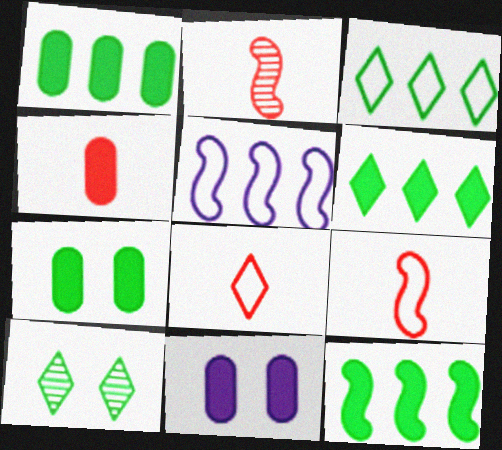[[1, 4, 11], 
[1, 6, 12], 
[2, 3, 11], 
[2, 4, 8], 
[4, 5, 10]]